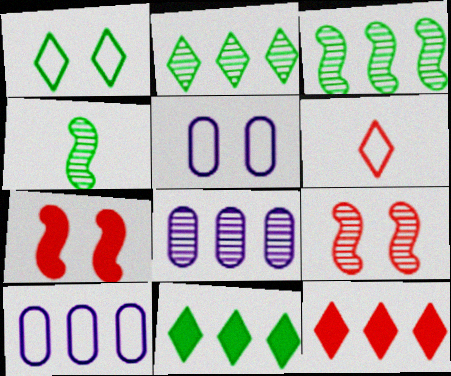[[3, 10, 12], 
[4, 5, 12]]